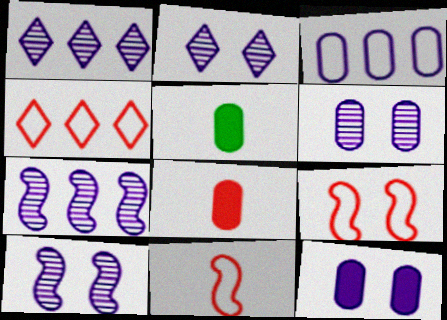[[1, 5, 9], 
[2, 6, 10], 
[4, 5, 10]]